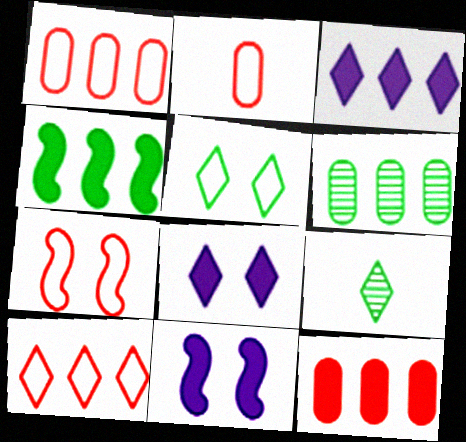[[1, 9, 11], 
[2, 7, 10], 
[3, 4, 12], 
[8, 9, 10]]